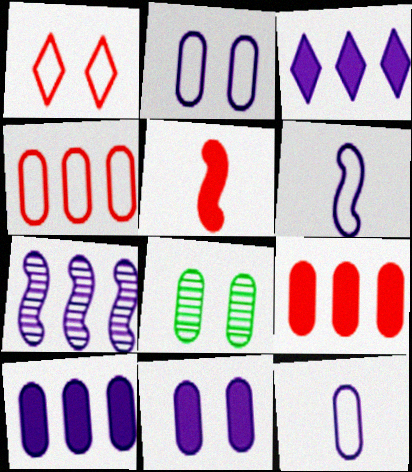[[8, 9, 12]]